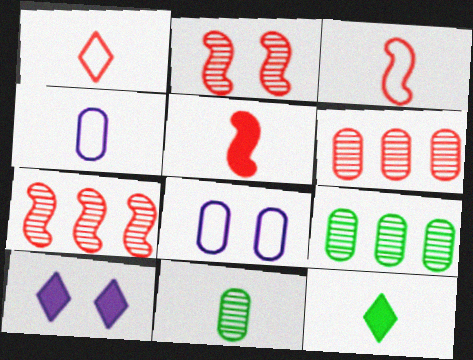[[3, 9, 10], 
[7, 8, 12]]